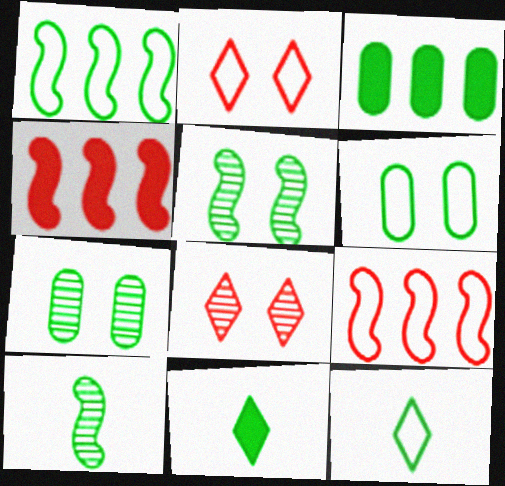[[1, 6, 12], 
[1, 7, 11], 
[3, 5, 12]]